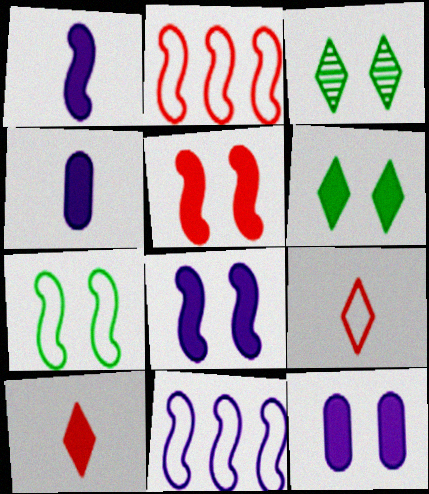[[2, 3, 4], 
[5, 6, 12]]